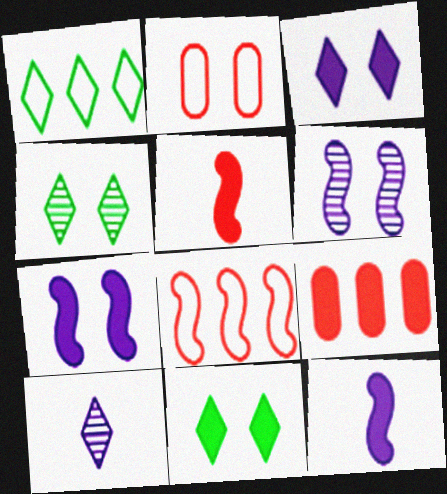[[2, 4, 7], 
[2, 6, 11], 
[9, 11, 12]]